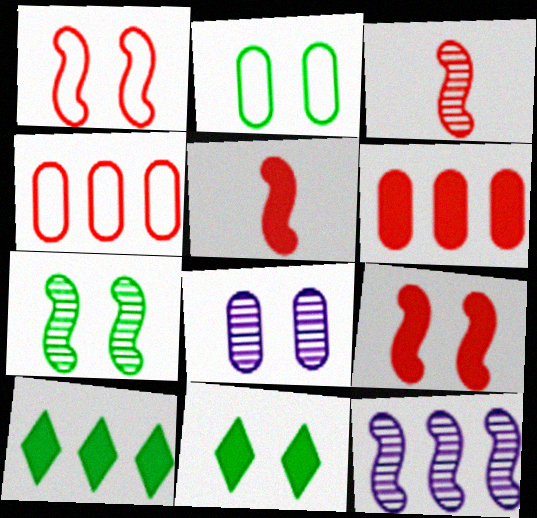[[1, 8, 11], 
[2, 7, 11], 
[3, 7, 12], 
[4, 10, 12]]